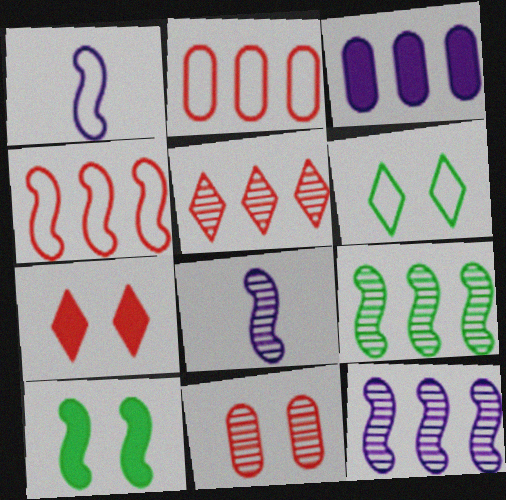[[1, 2, 6], 
[4, 8, 10]]